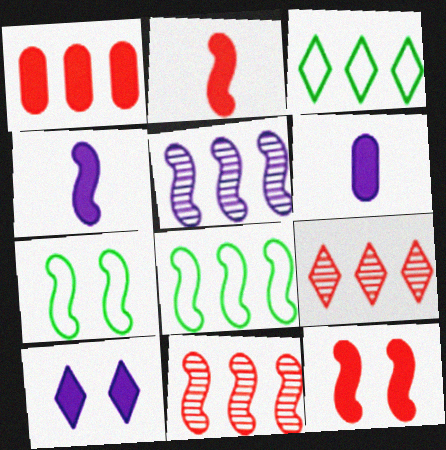[[1, 3, 5], 
[2, 5, 7], 
[4, 7, 11], 
[6, 7, 9]]